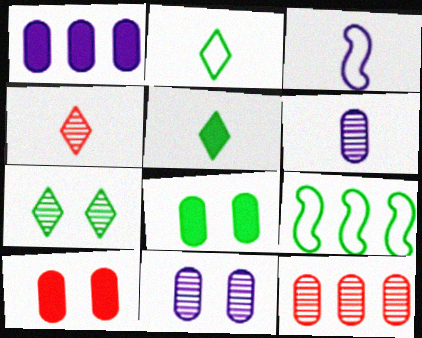[]